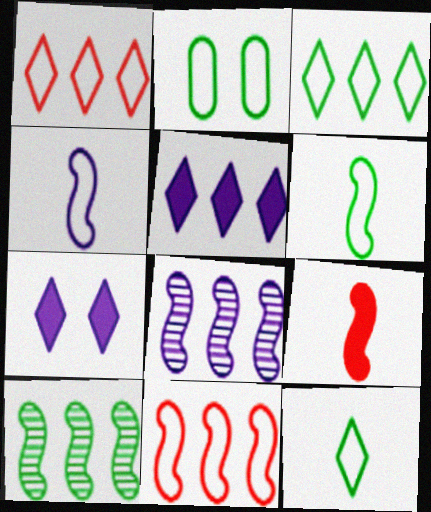[[1, 2, 4], 
[2, 3, 6]]